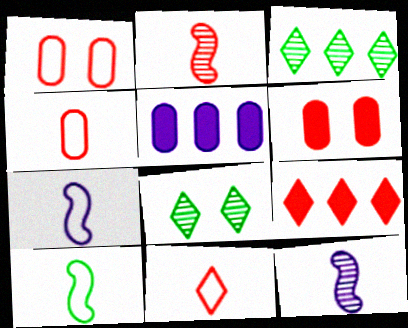[[1, 2, 9], 
[3, 6, 7]]